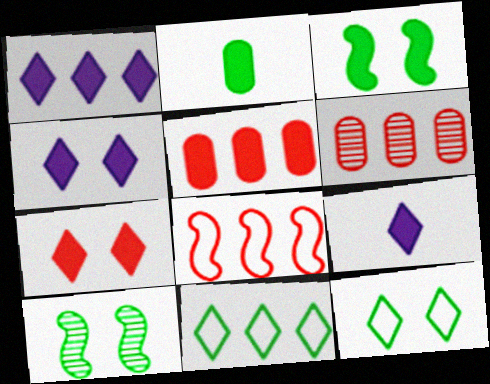[[1, 4, 9], 
[2, 10, 11], 
[3, 5, 9]]